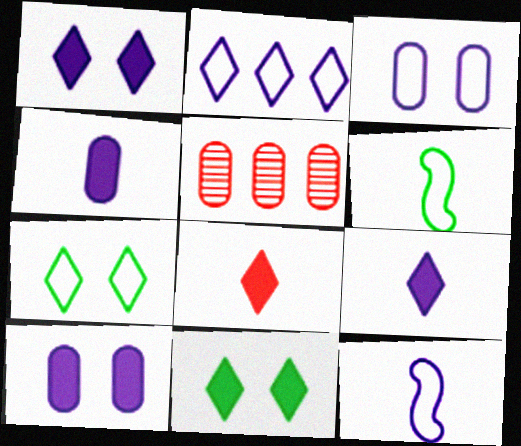[[1, 5, 6], 
[2, 3, 12], 
[5, 11, 12]]